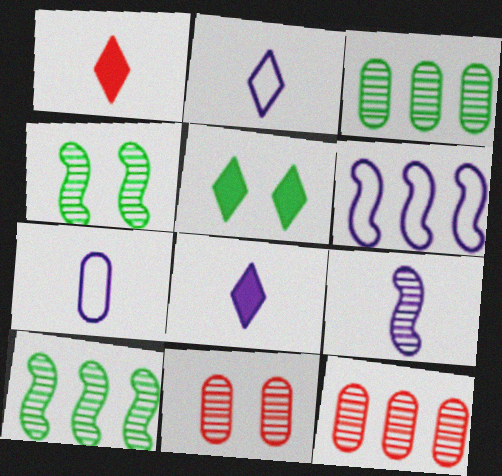[[7, 8, 9]]